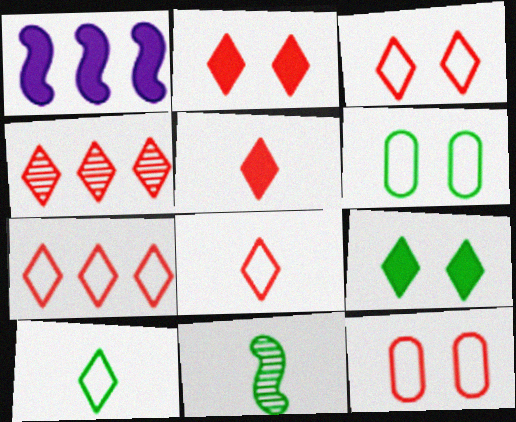[[2, 4, 8], 
[3, 4, 5], 
[3, 7, 8]]